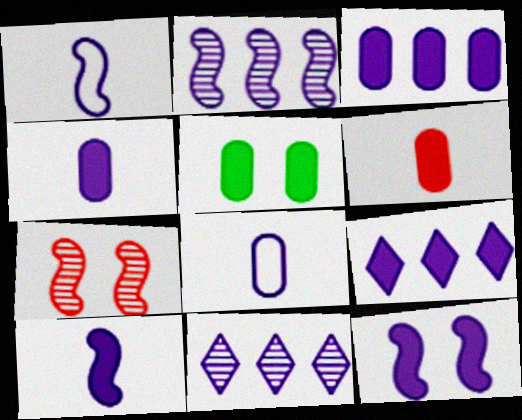[[1, 2, 12], 
[3, 5, 6], 
[4, 9, 12], 
[8, 11, 12]]